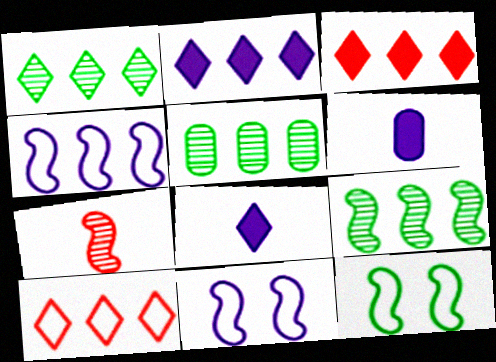[[1, 2, 10], 
[1, 5, 9], 
[3, 4, 5]]